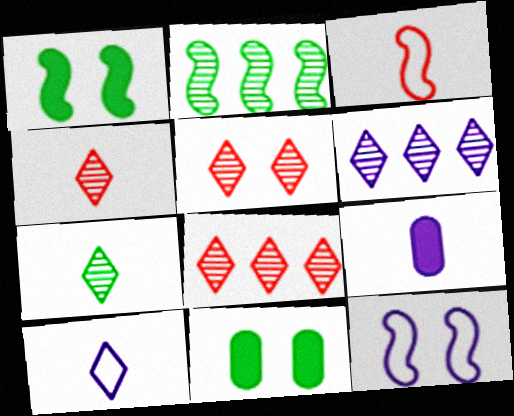[[3, 6, 11], 
[3, 7, 9], 
[4, 5, 8], 
[5, 6, 7], 
[5, 11, 12], 
[6, 9, 12]]